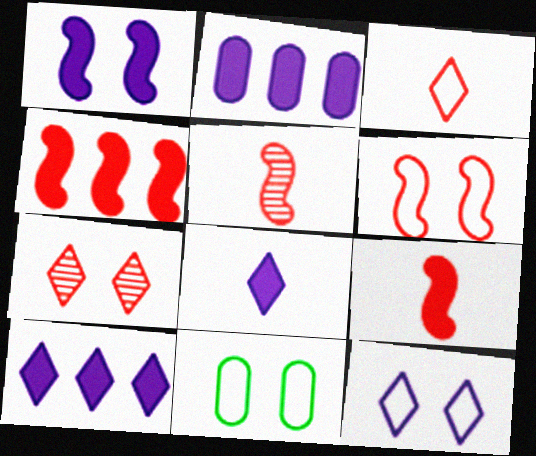[[1, 2, 8], 
[1, 7, 11], 
[4, 5, 6], 
[5, 10, 11], 
[6, 11, 12]]